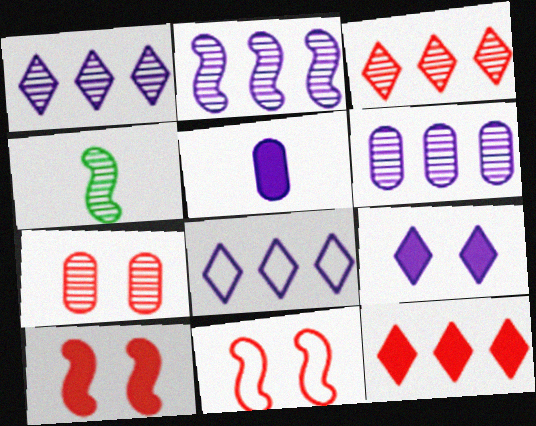[[1, 2, 6], 
[1, 4, 7]]